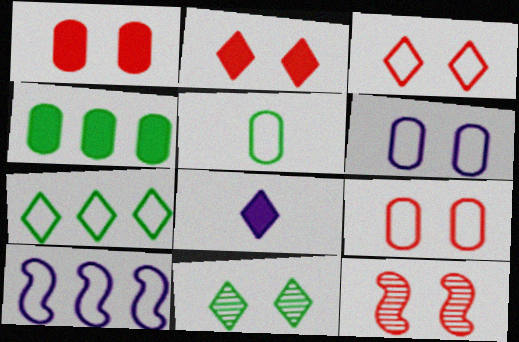[[1, 3, 12], 
[2, 9, 12], 
[3, 5, 10]]